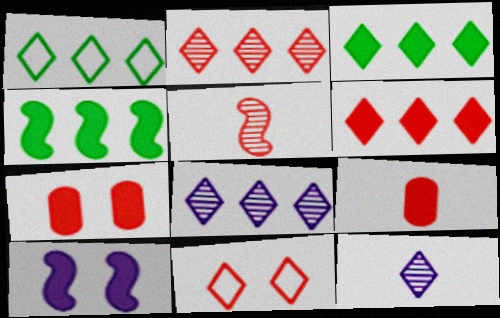[[1, 6, 8], 
[3, 9, 10], 
[3, 11, 12]]